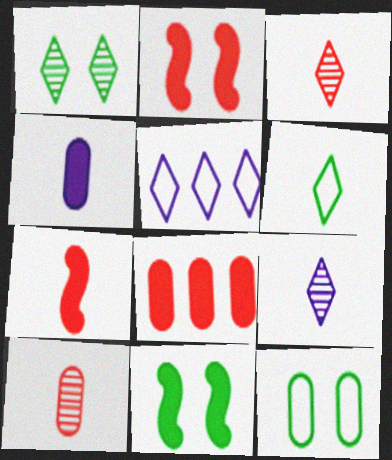[[1, 11, 12], 
[5, 10, 11]]